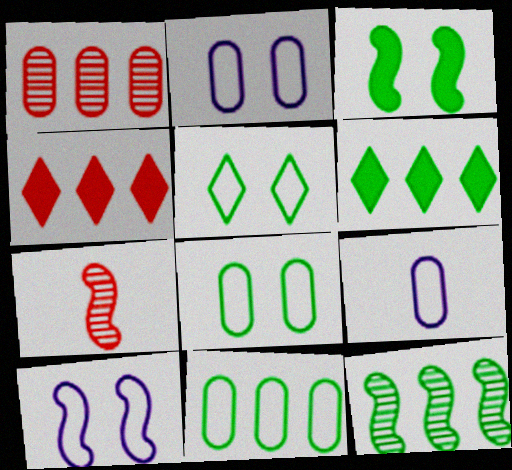[[2, 6, 7], 
[6, 11, 12]]